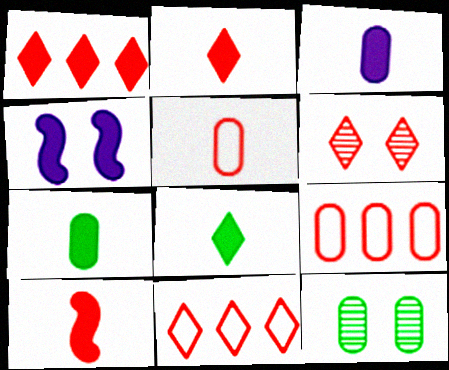[[1, 4, 7], 
[2, 6, 11], 
[3, 8, 10], 
[3, 9, 12], 
[6, 9, 10]]